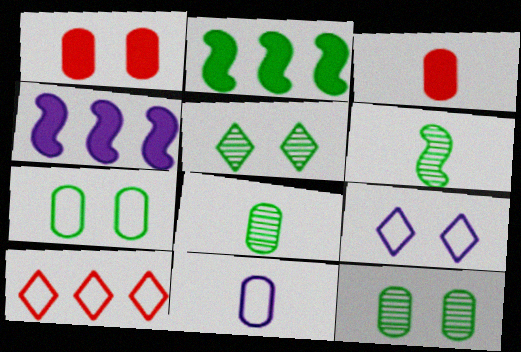[[3, 8, 11]]